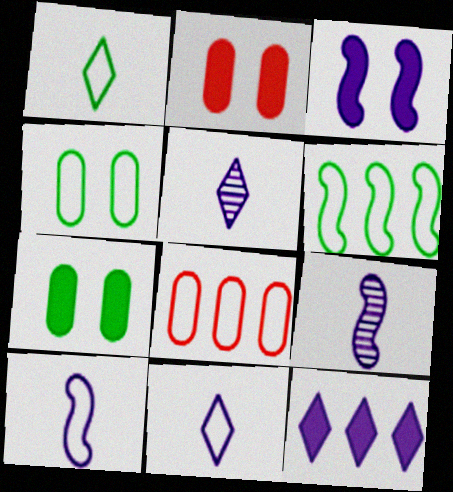[[1, 4, 6], 
[2, 5, 6]]